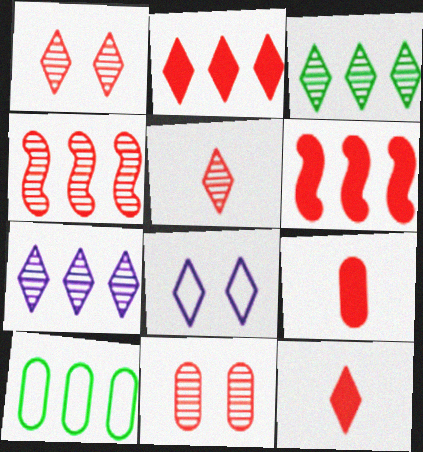[[3, 8, 12], 
[4, 5, 11], 
[6, 7, 10]]